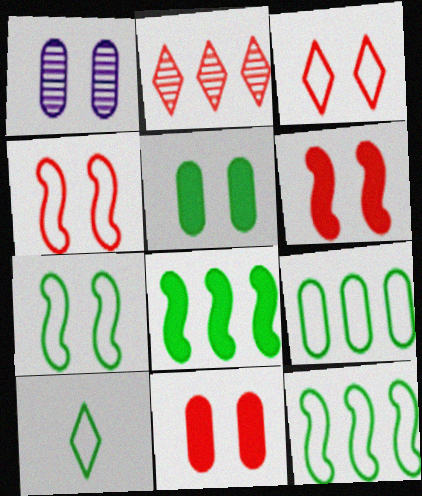[[7, 9, 10]]